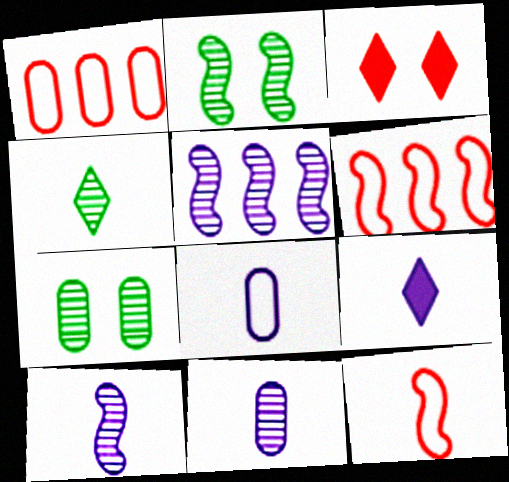[[1, 2, 9], 
[6, 7, 9], 
[8, 9, 10]]